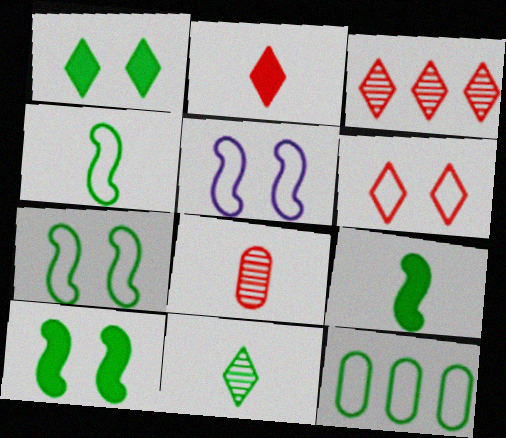[[2, 3, 6], 
[10, 11, 12]]